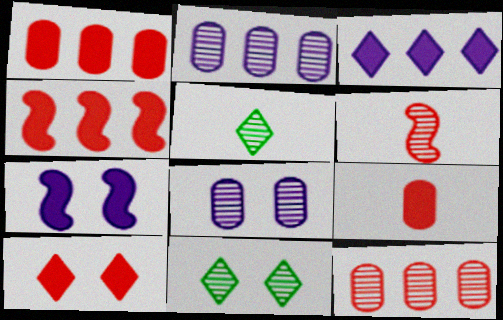[[2, 6, 11], 
[4, 9, 10]]